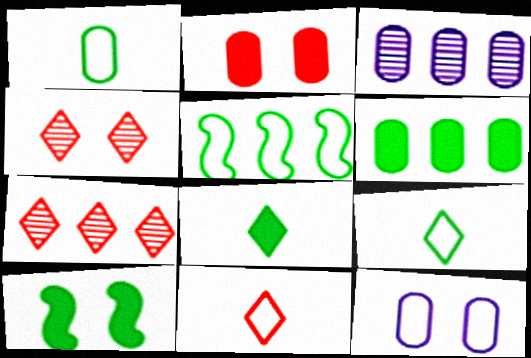[[1, 2, 3], 
[3, 10, 11], 
[4, 10, 12], 
[5, 11, 12], 
[6, 8, 10]]